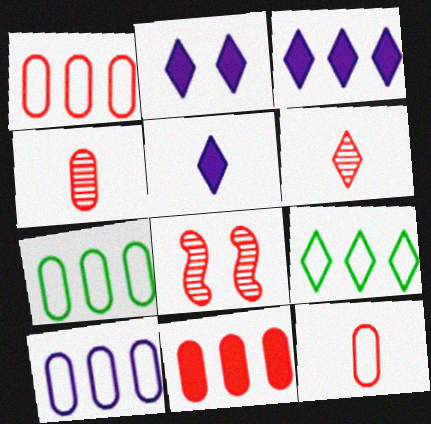[[1, 7, 10], 
[2, 3, 5], 
[2, 6, 9], 
[5, 7, 8]]